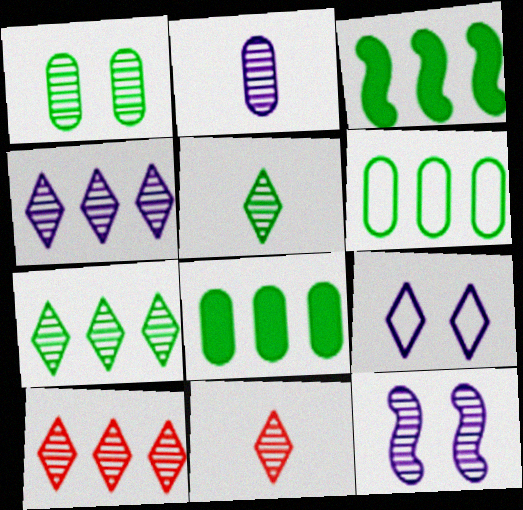[[2, 4, 12], 
[3, 6, 7], 
[4, 7, 10]]